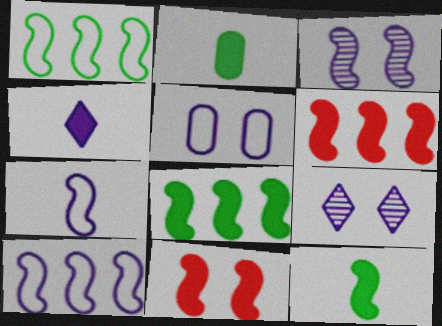[]